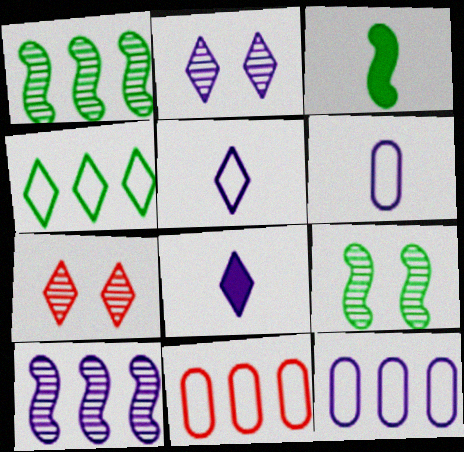[[2, 3, 11], 
[3, 7, 12], 
[4, 7, 8], 
[8, 9, 11]]